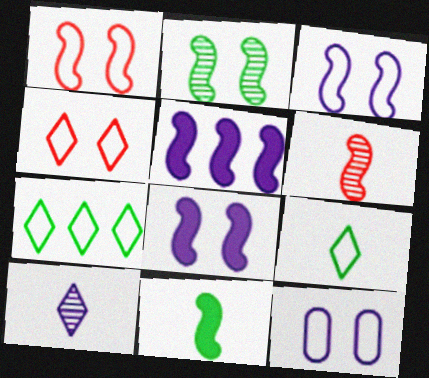[[1, 2, 8], 
[5, 10, 12]]